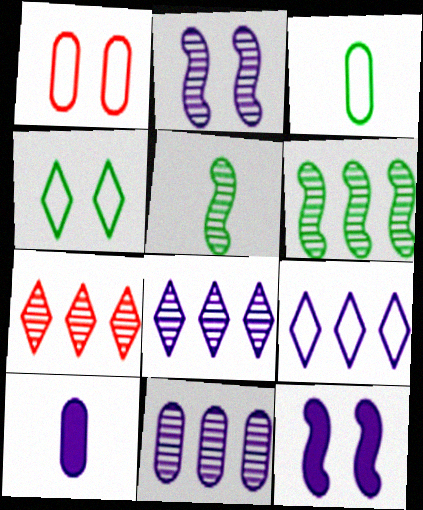[[2, 9, 10], 
[3, 7, 12], 
[6, 7, 11]]